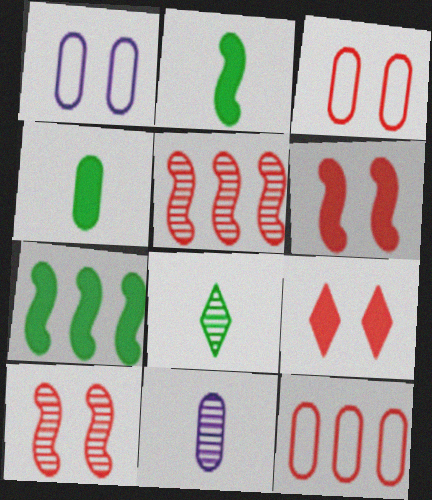[[3, 9, 10]]